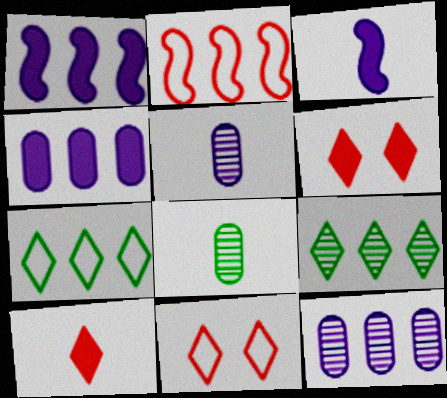[[1, 8, 11], 
[2, 4, 9]]